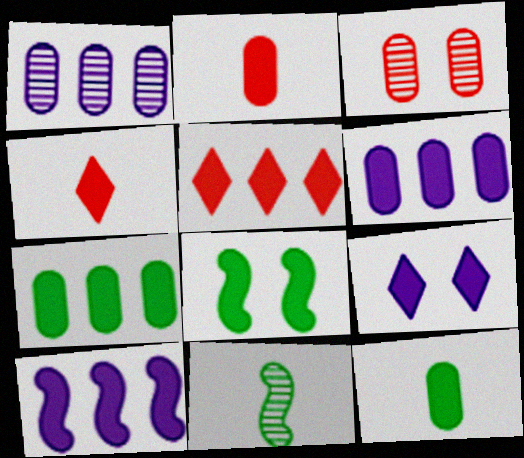[[4, 6, 8], 
[5, 7, 10]]